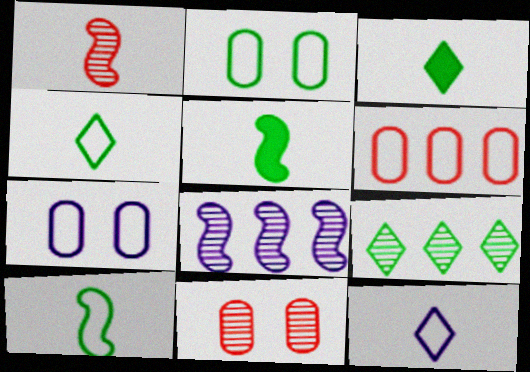[[2, 5, 9]]